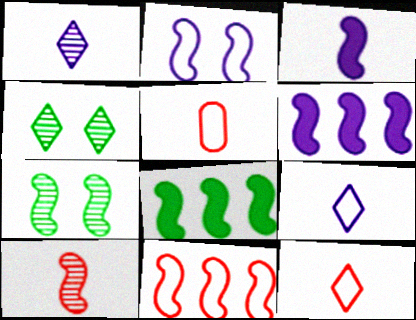[[2, 8, 10], 
[3, 7, 11], 
[4, 5, 6]]